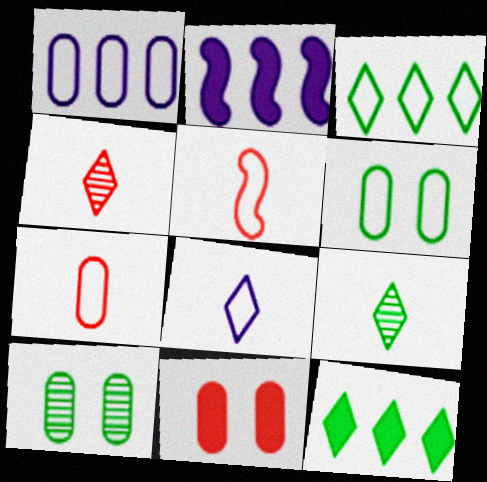[[1, 6, 7], 
[2, 4, 6]]